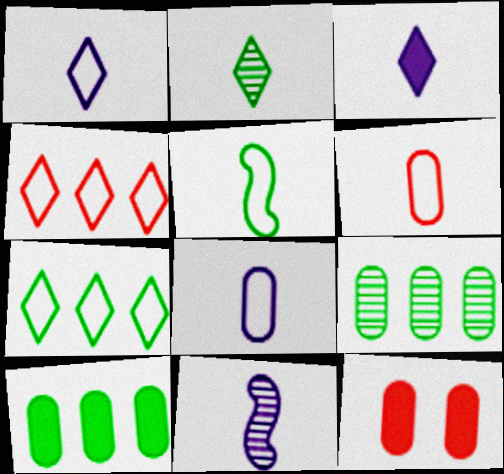[[1, 5, 6], 
[3, 8, 11], 
[7, 11, 12], 
[8, 9, 12]]